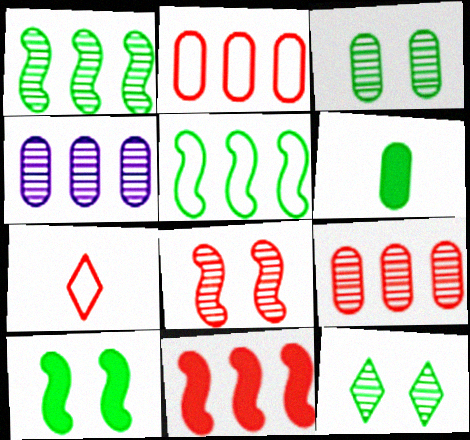[[4, 7, 10], 
[5, 6, 12]]